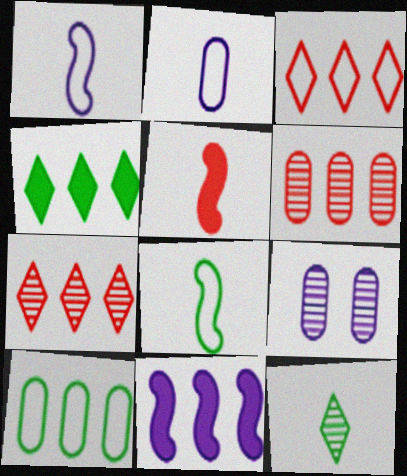[[2, 5, 12], 
[7, 10, 11]]